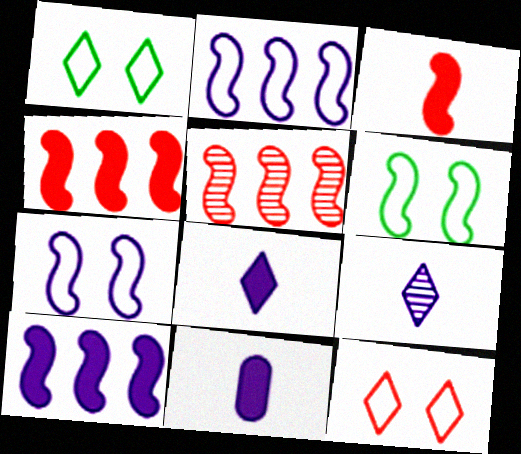[[1, 5, 11]]